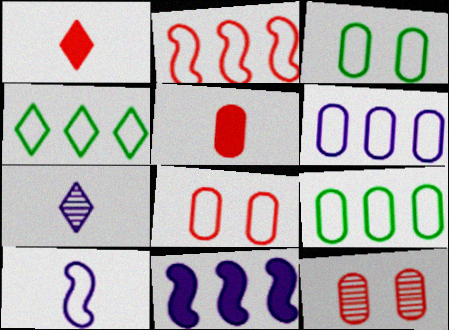[[1, 2, 12], 
[2, 4, 6], 
[4, 8, 10]]